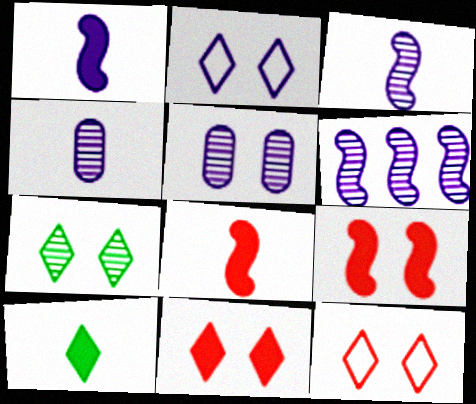[[2, 7, 11]]